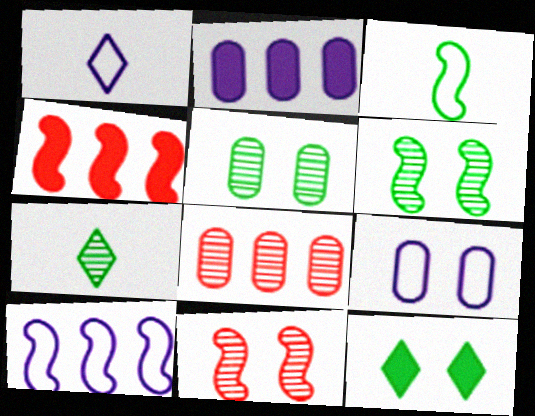[[1, 4, 5], 
[1, 9, 10], 
[4, 7, 9], 
[9, 11, 12]]